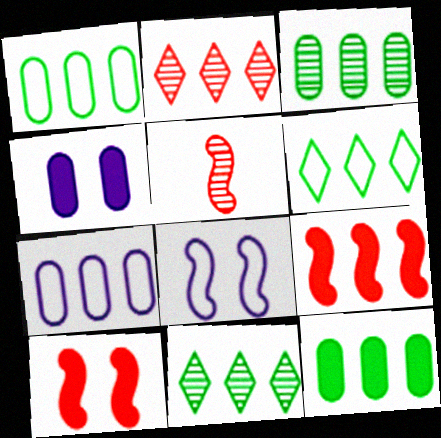[[1, 3, 12], 
[4, 5, 6], 
[7, 9, 11]]